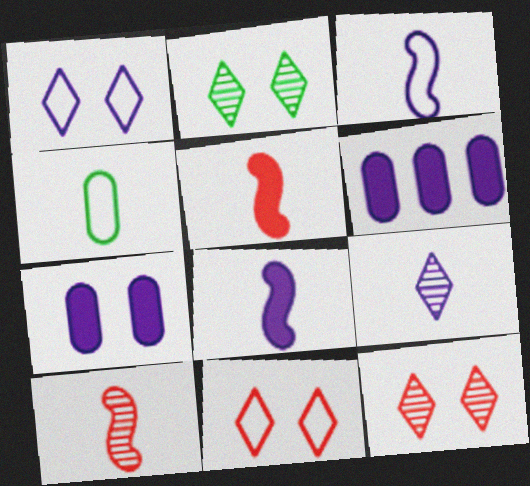[[4, 5, 9]]